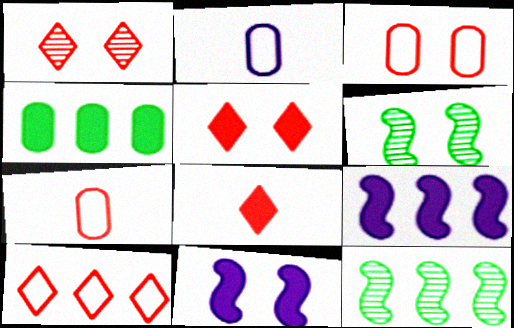[[1, 8, 10], 
[2, 5, 12], 
[4, 8, 11]]